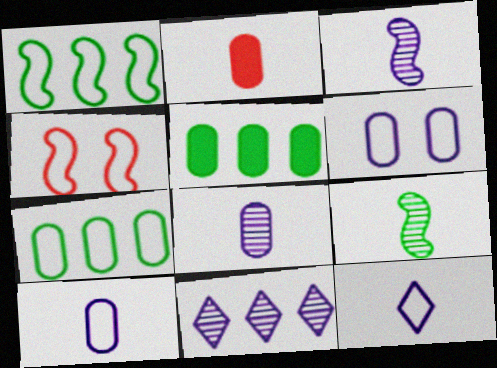[[2, 9, 12], 
[4, 7, 12]]